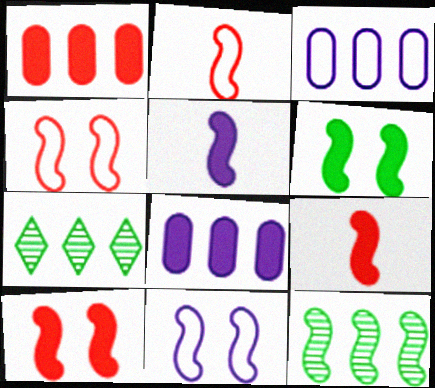[[4, 5, 12], 
[9, 11, 12]]